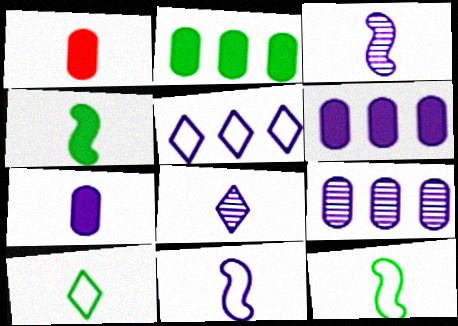[[1, 3, 10], 
[1, 8, 12], 
[7, 8, 11]]